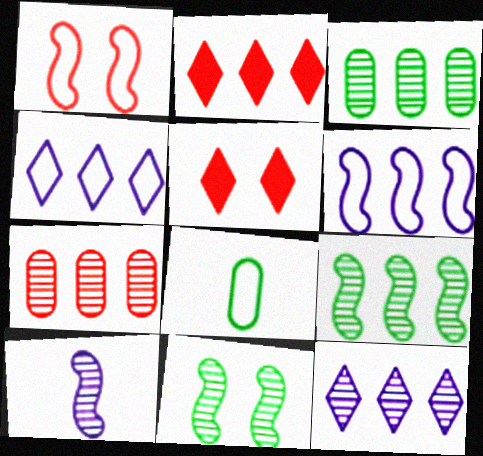[[1, 4, 8], 
[2, 3, 6], 
[7, 9, 12]]